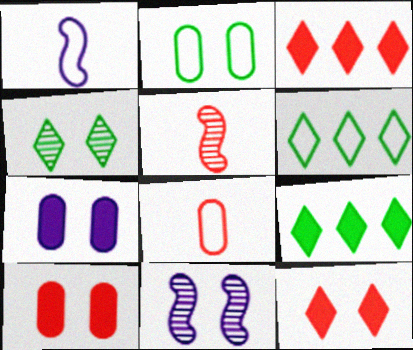[[2, 11, 12], 
[5, 6, 7], 
[8, 9, 11]]